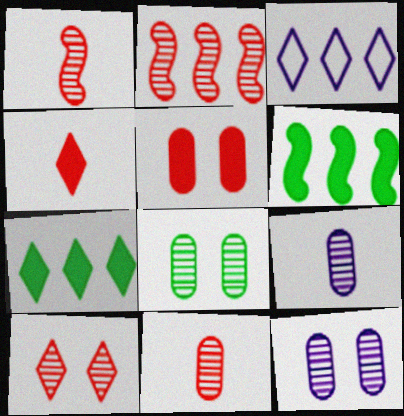[[2, 10, 11]]